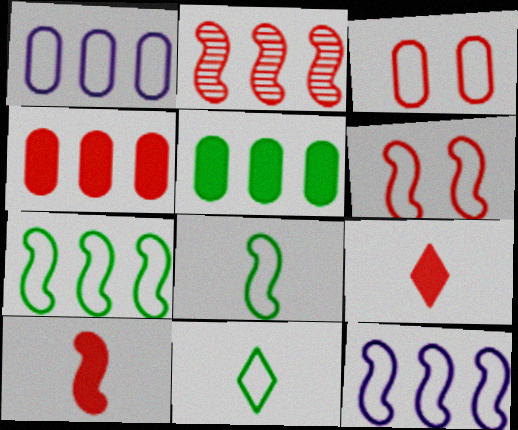[[1, 6, 11], 
[2, 3, 9], 
[2, 6, 10], 
[3, 11, 12], 
[6, 8, 12]]